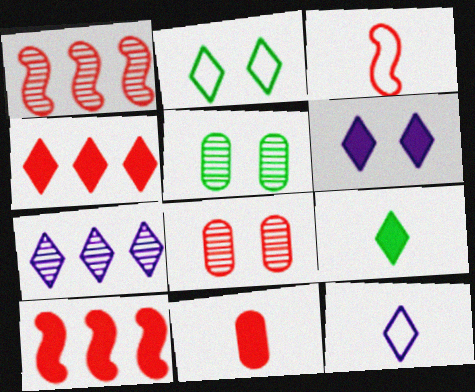[[3, 4, 8], 
[4, 6, 9], 
[5, 10, 12], 
[6, 7, 12]]